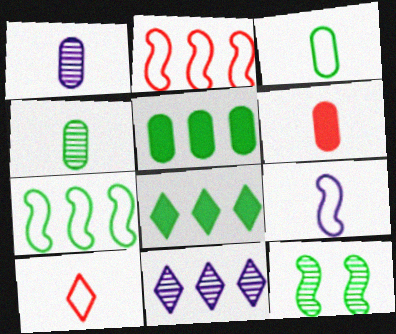[[1, 3, 6], 
[2, 5, 11], 
[3, 8, 12], 
[3, 9, 10]]